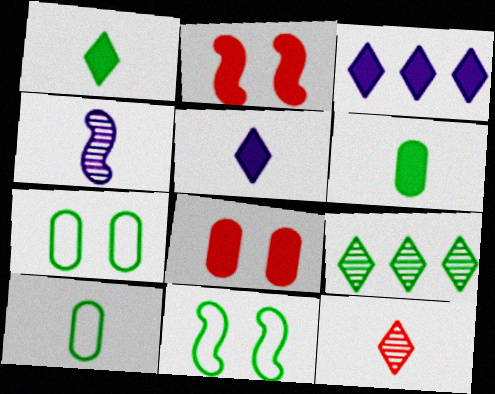[[2, 3, 6], 
[6, 9, 11]]